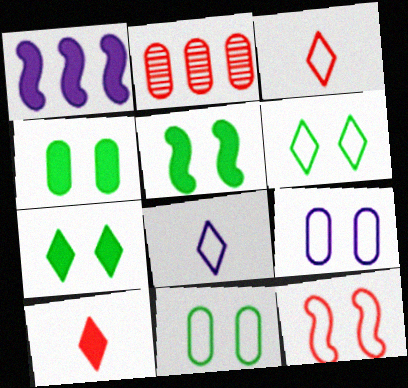[[1, 4, 10], 
[2, 5, 8], 
[2, 10, 12], 
[4, 5, 7], 
[6, 9, 12]]